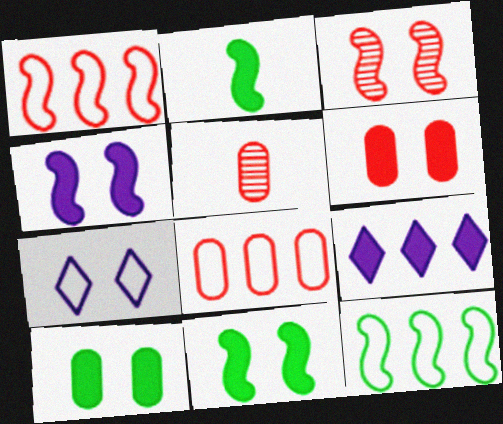[[2, 6, 9], 
[3, 7, 10], 
[5, 6, 8]]